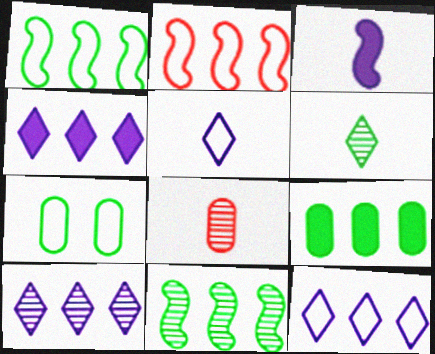[[2, 5, 7], 
[2, 9, 10], 
[4, 10, 12]]